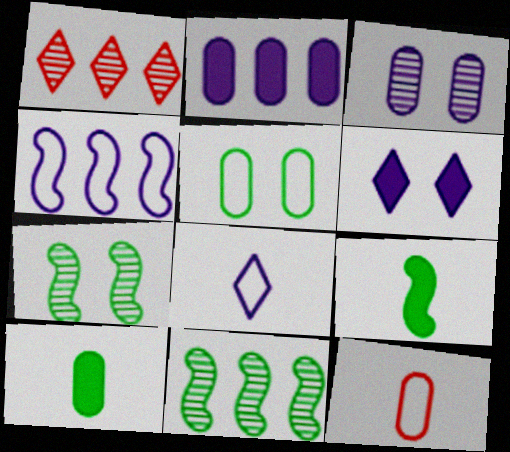[[6, 11, 12]]